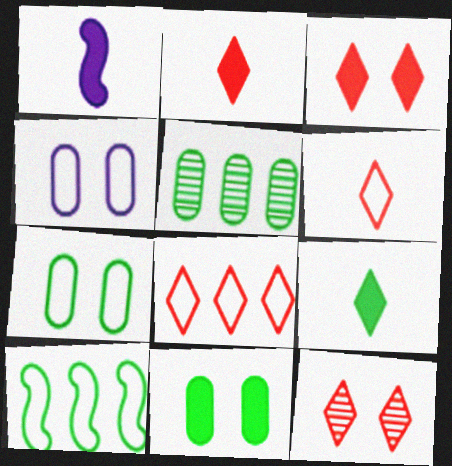[[2, 8, 12], 
[4, 6, 10]]